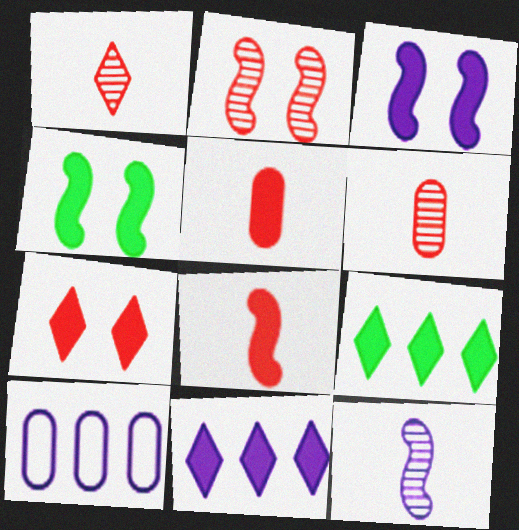[[1, 4, 10], 
[3, 5, 9], 
[4, 5, 11]]